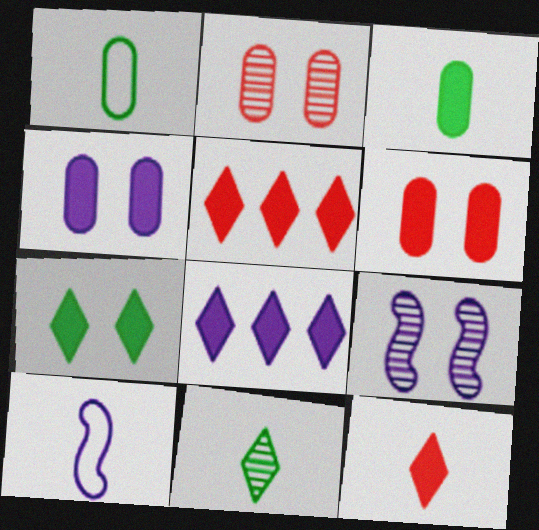[[1, 5, 9], 
[7, 8, 12]]